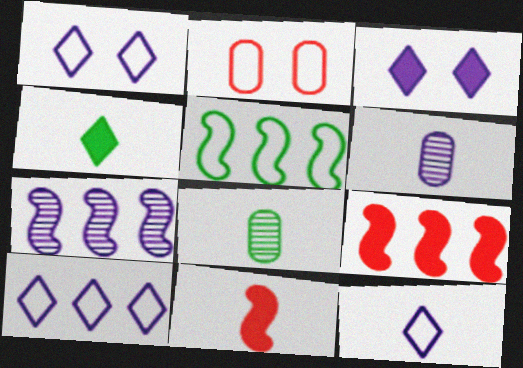[[1, 8, 9], 
[1, 10, 12], 
[2, 4, 7], 
[2, 5, 12], 
[5, 7, 9], 
[8, 11, 12]]